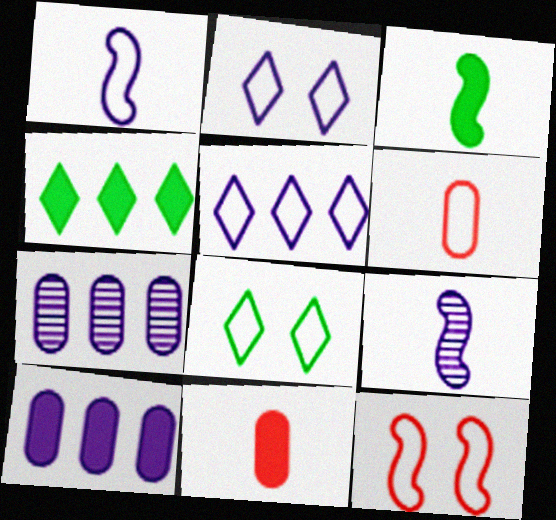[[2, 9, 10]]